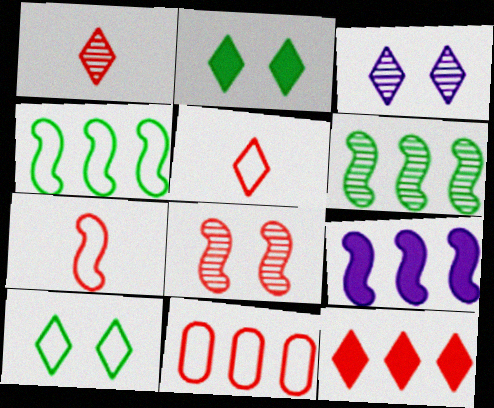[]